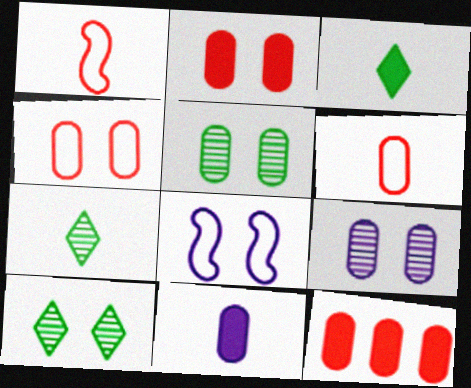[[1, 7, 11], 
[2, 8, 10], 
[7, 8, 12]]